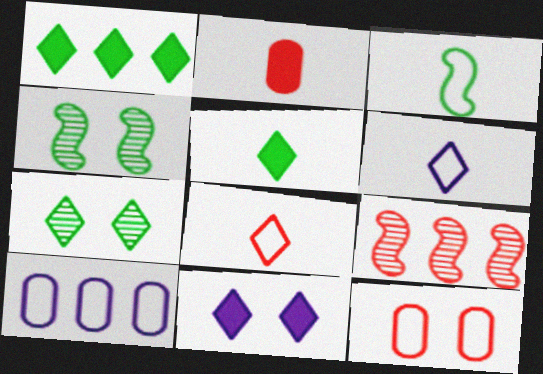[[1, 9, 10], 
[4, 11, 12]]